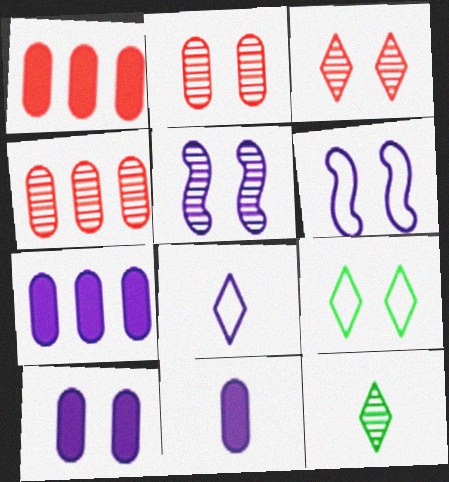[[1, 6, 12], 
[4, 5, 12], 
[5, 7, 8], 
[7, 10, 11]]